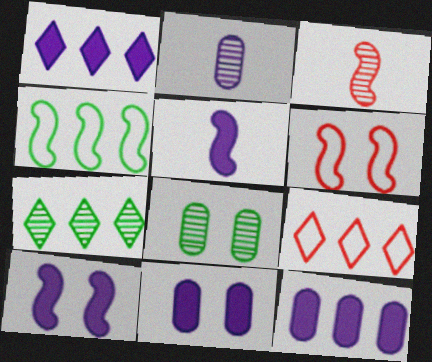[[1, 5, 11], 
[1, 7, 9], 
[3, 4, 10], 
[5, 8, 9]]